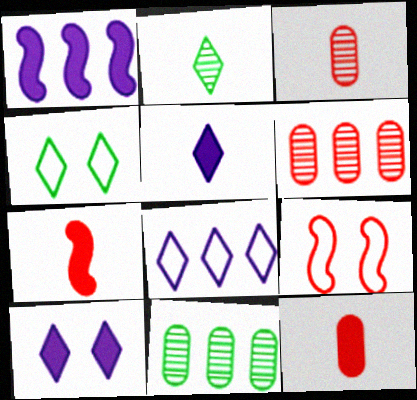[[1, 3, 4], 
[5, 9, 11]]